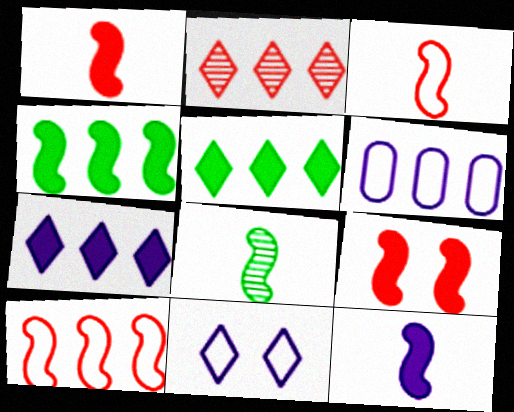[[2, 4, 6], 
[3, 8, 12], 
[4, 9, 12]]